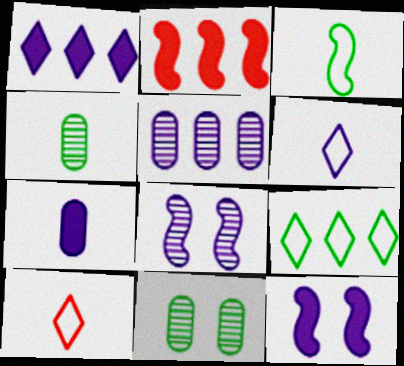[[1, 7, 12], 
[2, 3, 8], 
[2, 5, 9], 
[2, 6, 11], 
[5, 6, 12]]